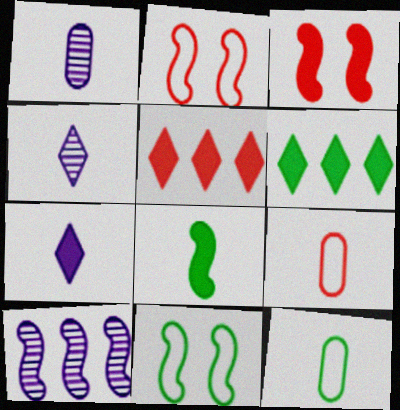[[1, 2, 6], 
[1, 5, 11], 
[2, 8, 10], 
[4, 8, 9]]